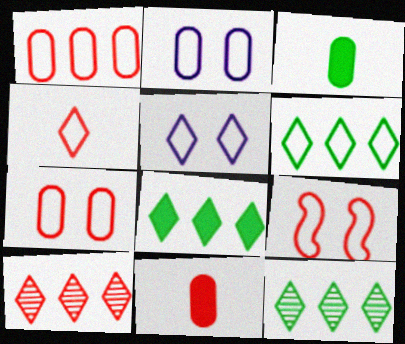[[1, 4, 9], 
[4, 5, 6], 
[6, 8, 12], 
[9, 10, 11]]